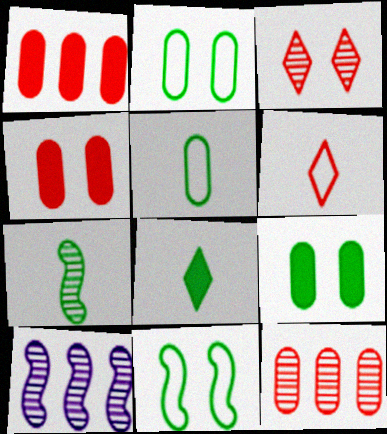[[5, 7, 8], 
[6, 9, 10]]